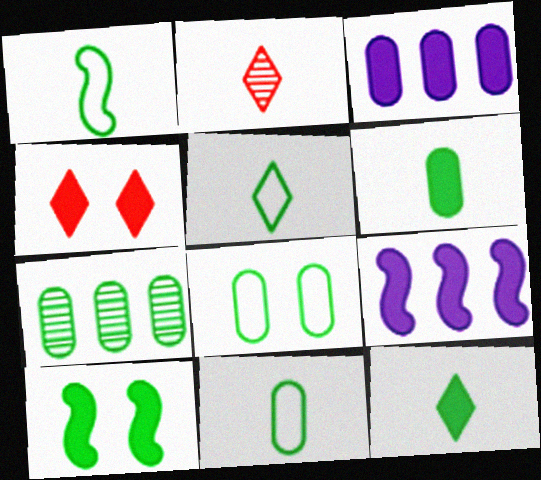[[1, 5, 11], 
[2, 8, 9], 
[4, 6, 9], 
[5, 7, 10], 
[6, 7, 8]]